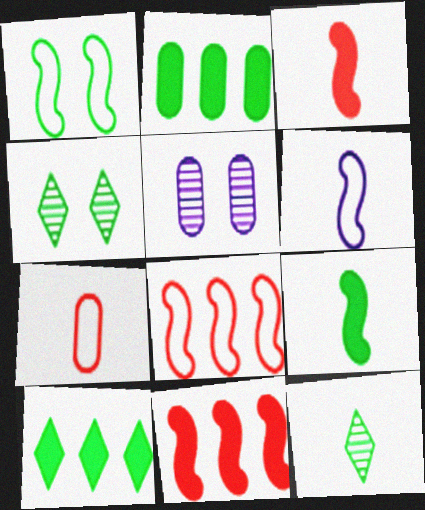[[1, 2, 12], 
[1, 6, 8], 
[2, 5, 7]]